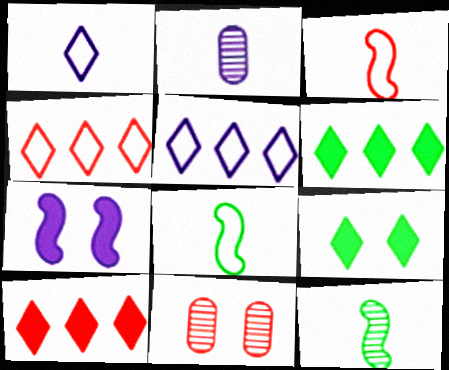[[2, 5, 7], 
[3, 10, 11]]